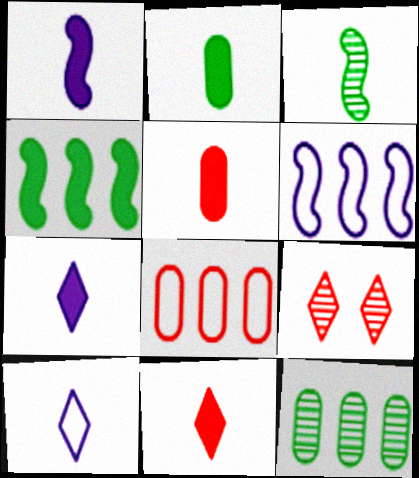[[1, 2, 11], 
[2, 6, 9], 
[3, 5, 10]]